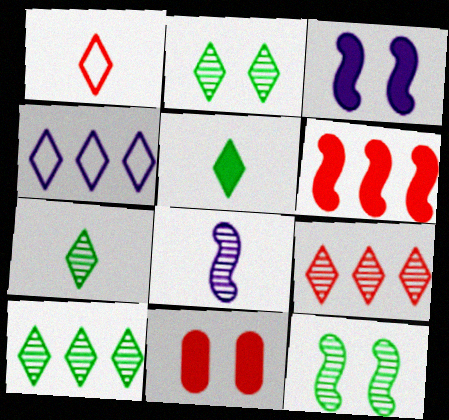[[2, 7, 10]]